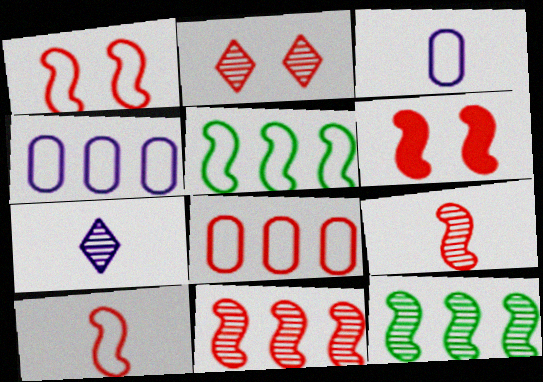[[6, 10, 11]]